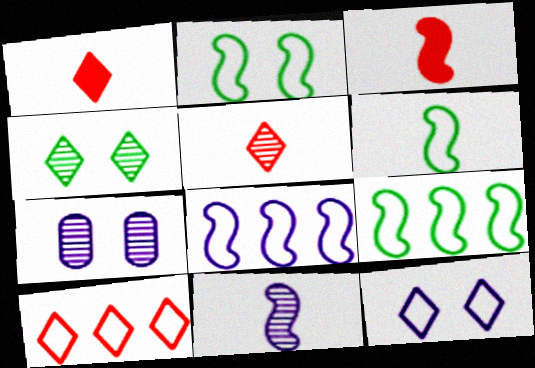[[1, 7, 9], 
[2, 6, 9], 
[3, 6, 11]]